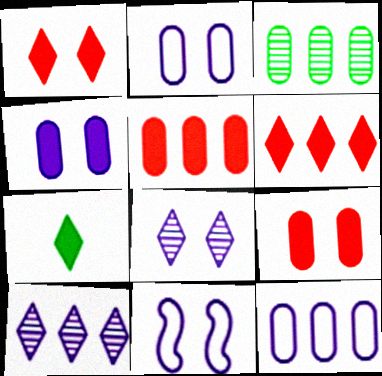[[3, 5, 12], 
[4, 8, 11]]